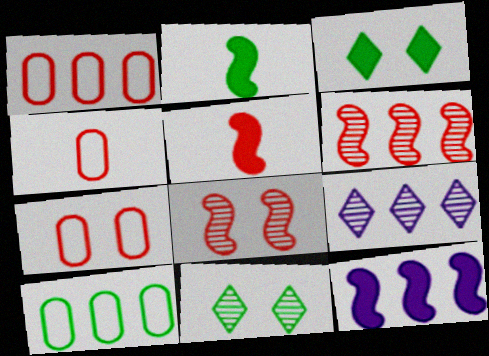[[1, 4, 7], 
[2, 7, 9], 
[2, 10, 11], 
[4, 11, 12]]